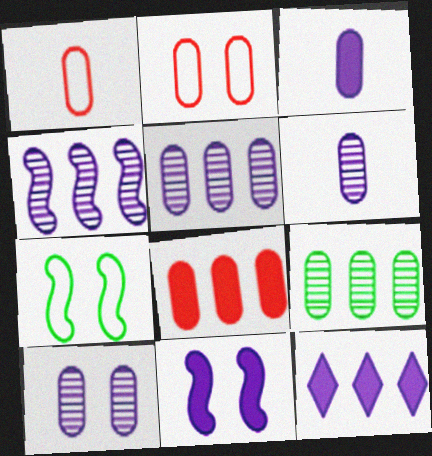[[2, 3, 9], 
[3, 11, 12], 
[5, 6, 10]]